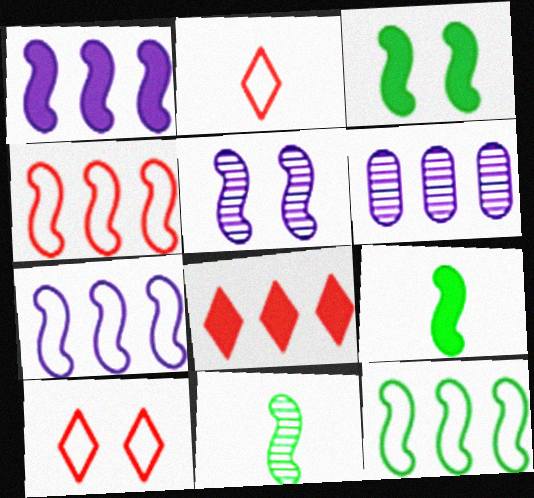[[2, 3, 6], 
[3, 11, 12], 
[4, 5, 9], 
[4, 7, 12], 
[6, 8, 12], 
[6, 9, 10]]